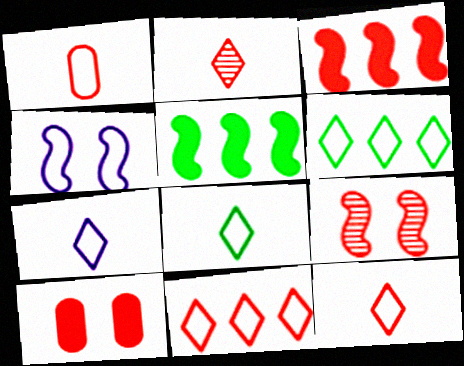[[1, 4, 6], 
[7, 8, 12]]